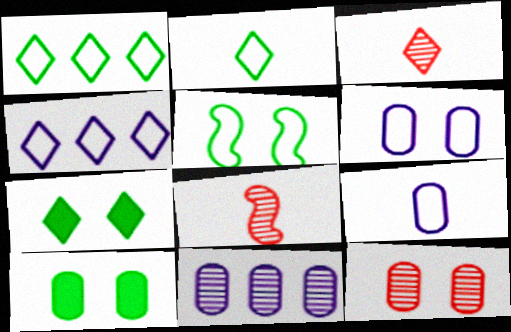[[3, 4, 7], 
[4, 8, 10], 
[6, 10, 12]]